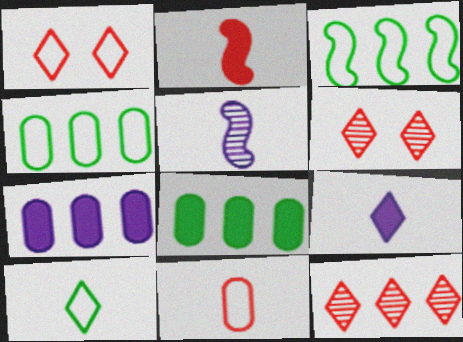[[1, 5, 8], 
[3, 7, 12]]